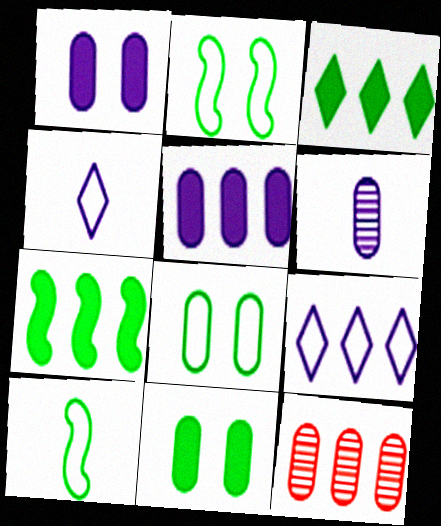[[7, 9, 12]]